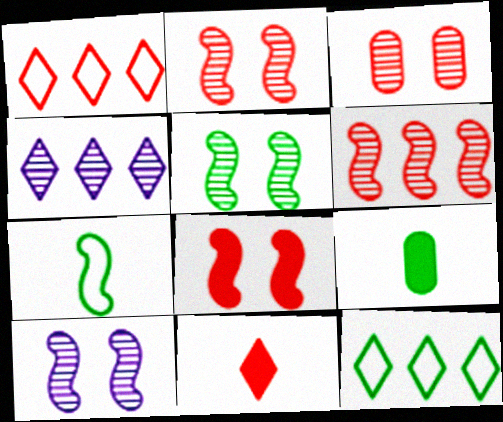[[1, 9, 10], 
[2, 5, 10], 
[5, 9, 12]]